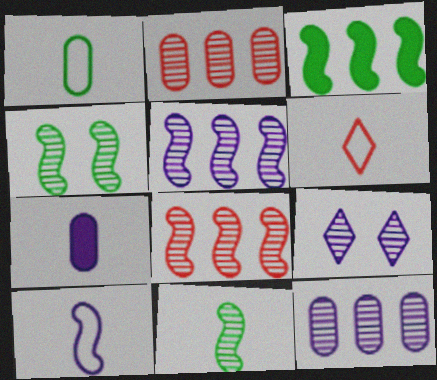[[1, 6, 10], 
[2, 9, 11], 
[6, 7, 11]]